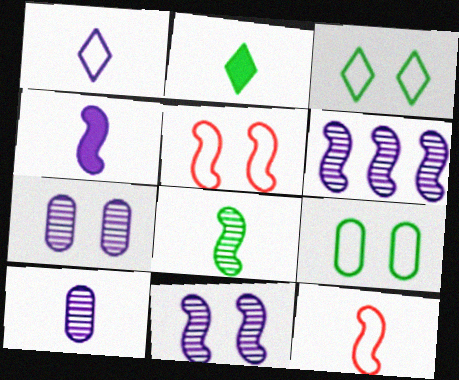[[1, 4, 10], 
[2, 10, 12], 
[4, 8, 12]]